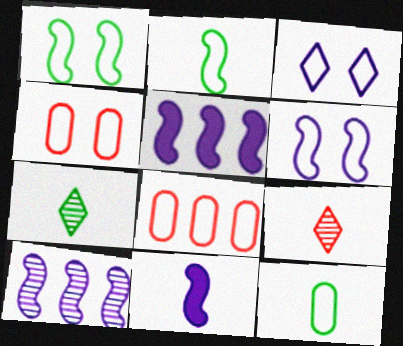[[1, 3, 4], 
[2, 3, 8], 
[4, 5, 7], 
[6, 10, 11], 
[9, 11, 12]]